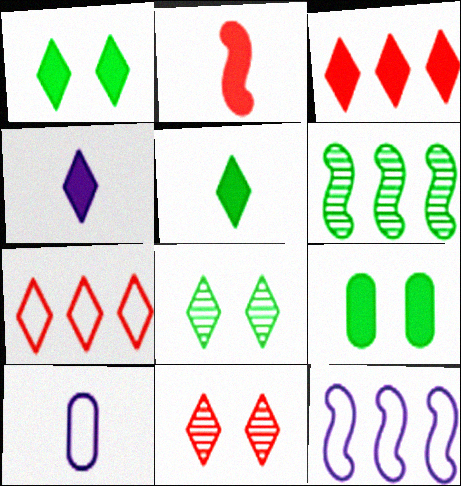[[1, 3, 4], 
[4, 7, 8]]